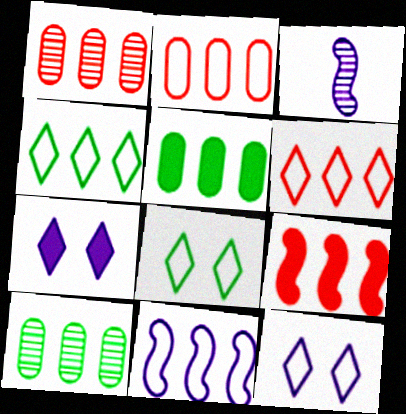[[1, 6, 9], 
[2, 4, 11]]